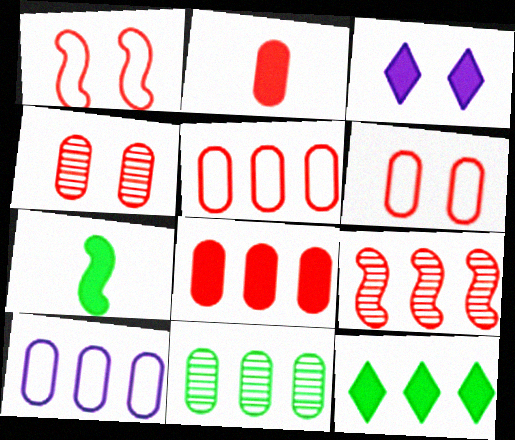[[2, 4, 5], 
[3, 7, 8], 
[8, 10, 11], 
[9, 10, 12]]